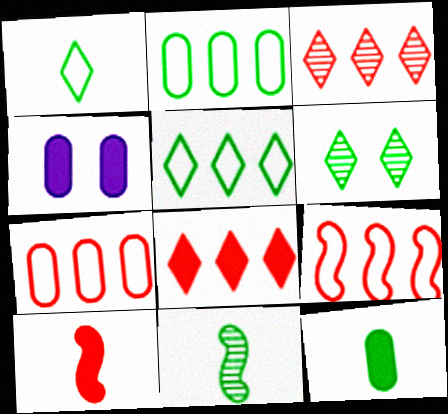[[1, 11, 12]]